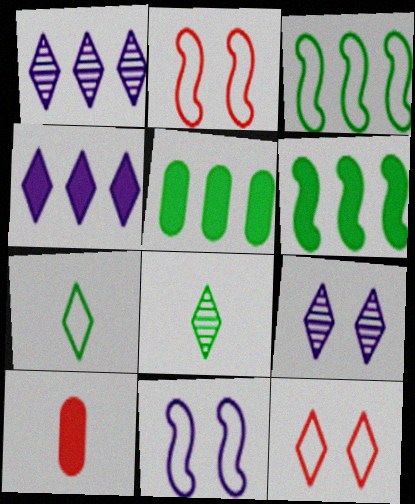[[3, 9, 10], 
[4, 8, 12]]